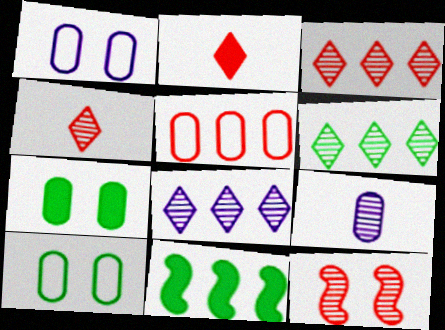[[1, 4, 11], 
[2, 5, 12], 
[3, 6, 8], 
[5, 7, 9], 
[5, 8, 11], 
[6, 9, 12]]